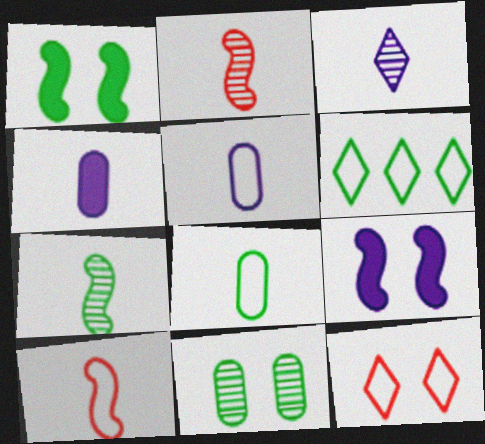[[9, 11, 12]]